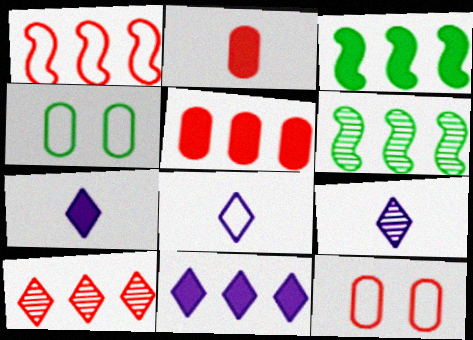[[1, 4, 8], 
[1, 5, 10], 
[3, 5, 11], 
[3, 9, 12], 
[6, 7, 12], 
[7, 8, 9]]